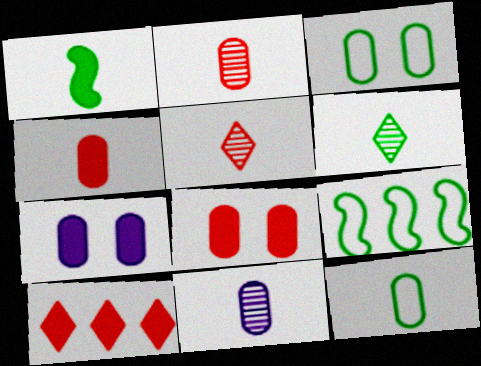[[1, 6, 12], 
[1, 7, 10], 
[4, 11, 12], 
[5, 7, 9]]